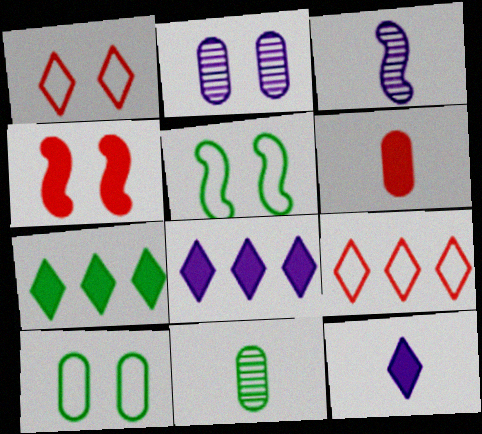[[5, 7, 11]]